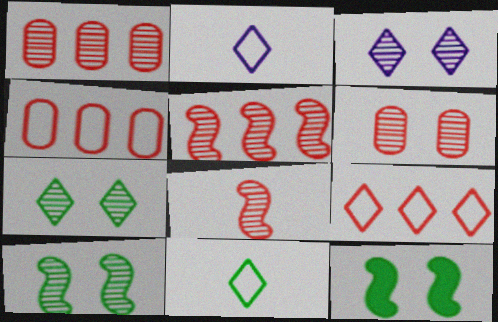[[1, 2, 12], 
[3, 6, 10]]